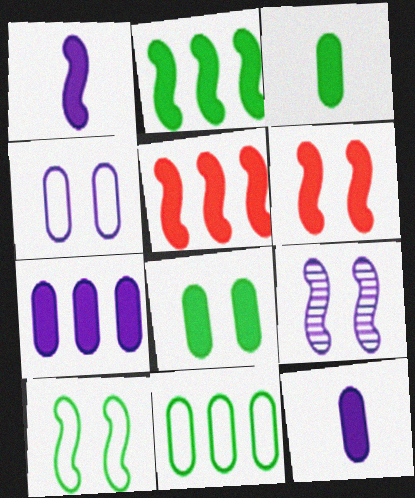[[1, 2, 6], 
[6, 9, 10]]